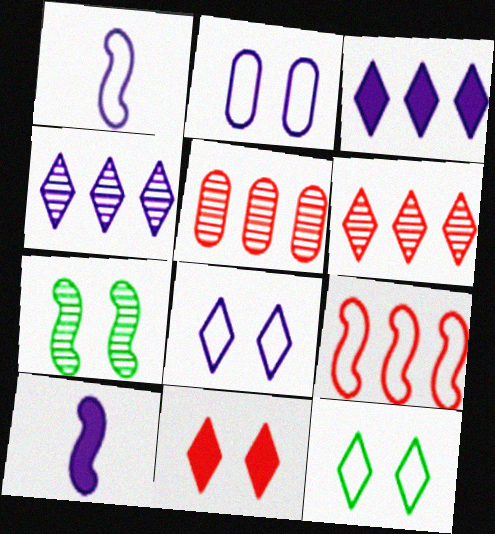[[2, 4, 10], 
[2, 7, 11], 
[5, 10, 12], 
[7, 9, 10]]